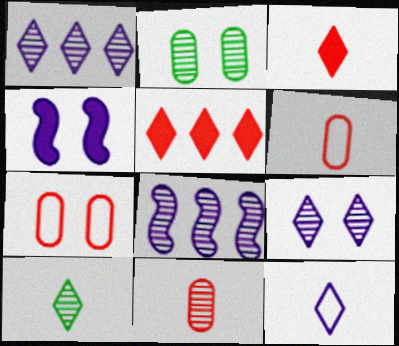[[3, 10, 12]]